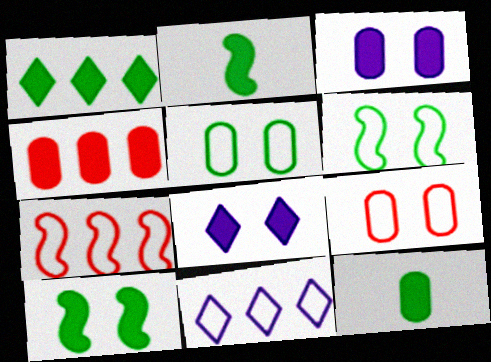[[1, 10, 12], 
[2, 4, 8], 
[3, 4, 12]]